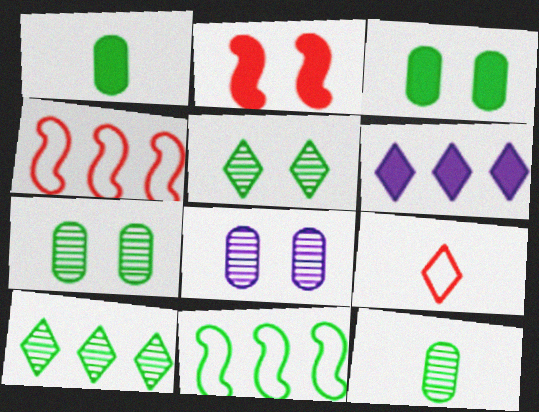[[1, 2, 6], 
[1, 5, 11], 
[5, 6, 9]]